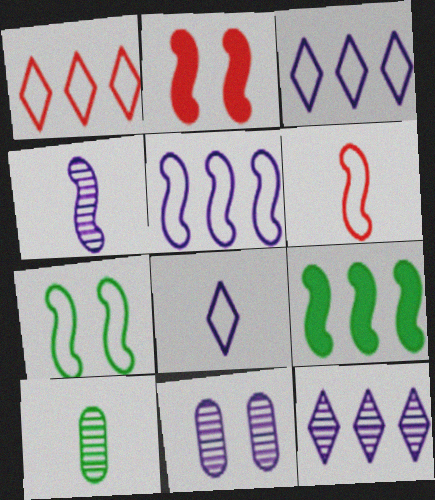[[2, 3, 10], 
[4, 11, 12], 
[5, 6, 7]]